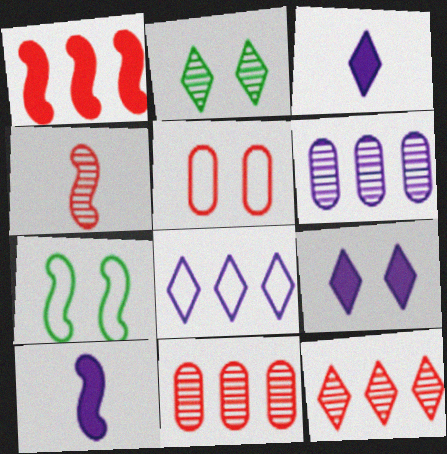[[2, 4, 6], 
[3, 7, 11]]